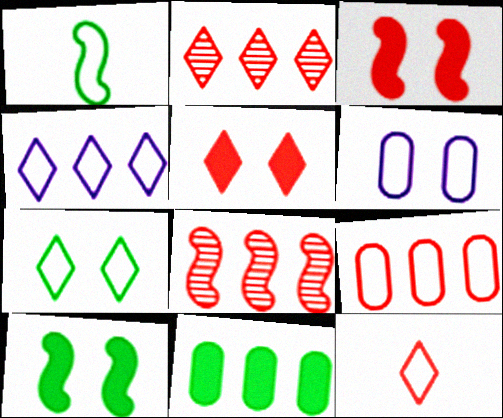[[2, 5, 12], 
[4, 7, 12], 
[4, 8, 11]]